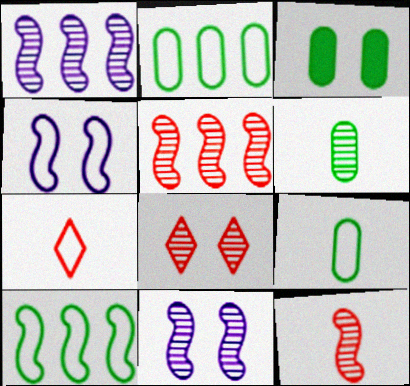[[1, 3, 7], 
[1, 6, 8], 
[2, 3, 6], 
[2, 4, 7], 
[3, 4, 8]]